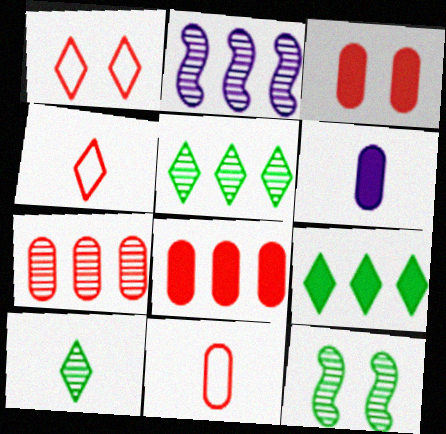[[2, 5, 7], 
[3, 7, 11]]